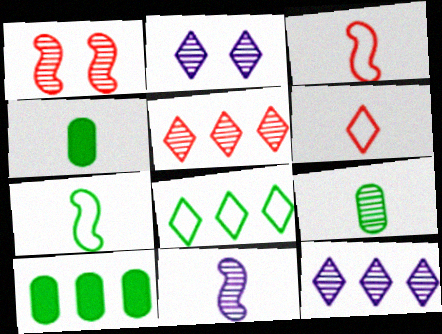[[1, 9, 12], 
[2, 3, 10], 
[4, 6, 11]]